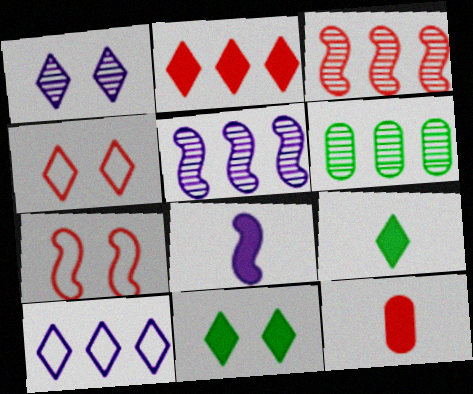[[1, 4, 11], 
[3, 4, 12], 
[4, 6, 8], 
[8, 9, 12]]